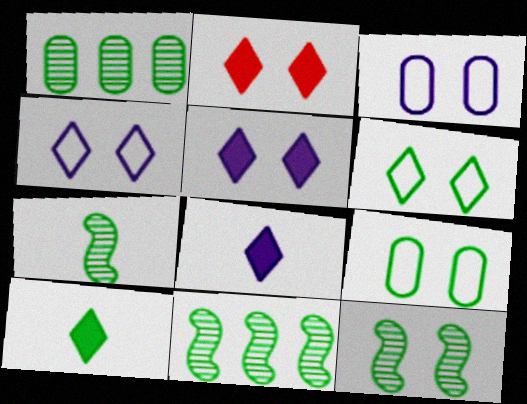[[2, 3, 12], 
[7, 11, 12], 
[9, 10, 11]]